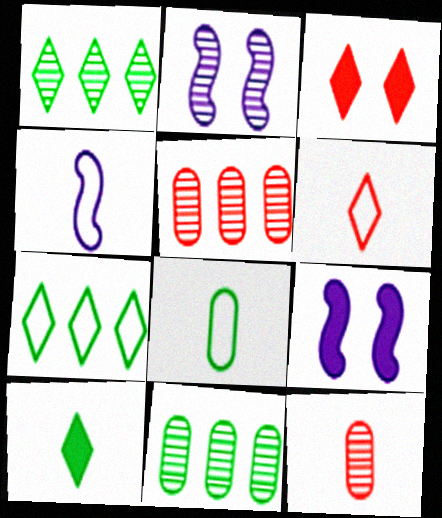[[1, 2, 12], 
[3, 4, 11], 
[4, 6, 8], 
[4, 10, 12], 
[6, 9, 11], 
[7, 9, 12]]